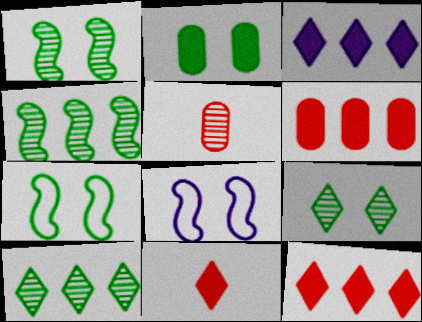[[2, 7, 9], 
[3, 5, 7]]